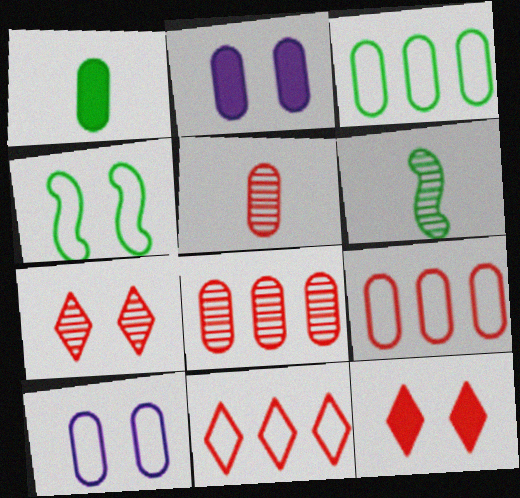[[1, 8, 10], 
[2, 3, 5], 
[2, 4, 7], 
[2, 6, 11]]